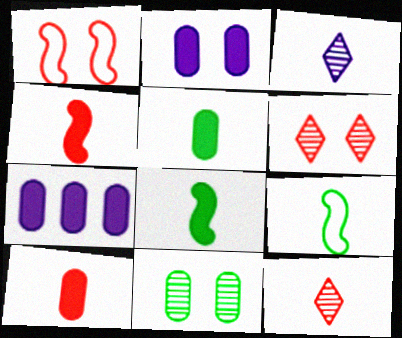[[3, 9, 10], 
[6, 7, 9]]